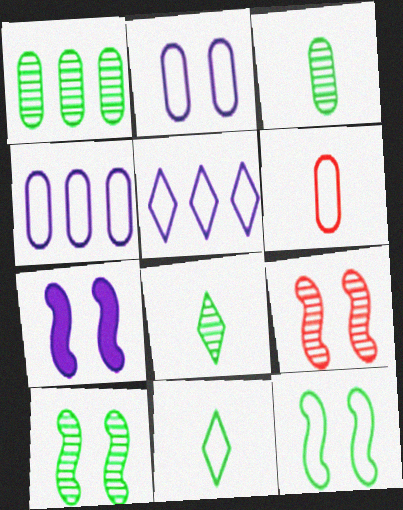[[1, 8, 10], 
[5, 6, 12], 
[7, 9, 12]]